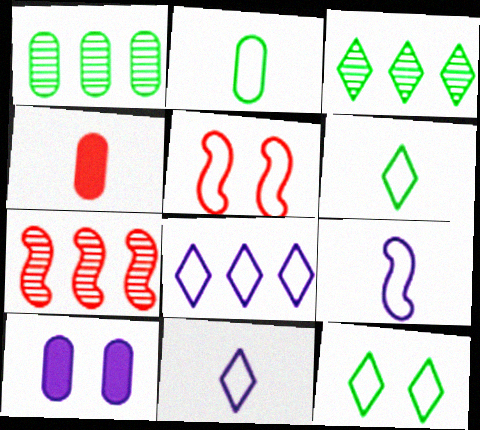[[2, 5, 8], 
[6, 7, 10]]